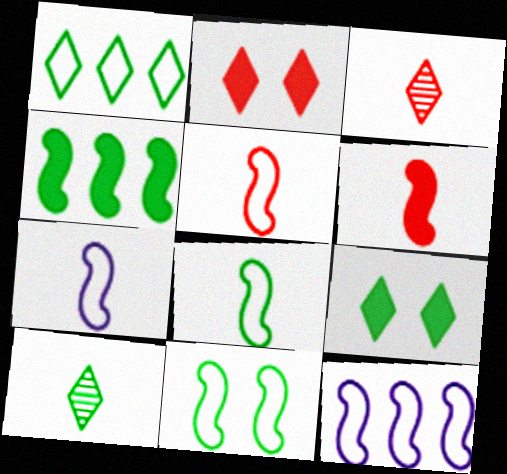[[1, 9, 10], 
[5, 7, 8], 
[5, 11, 12]]